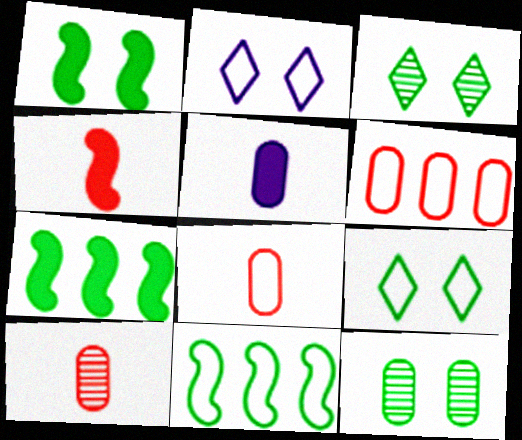[[1, 9, 12], 
[2, 7, 10], 
[2, 8, 11], 
[5, 6, 12]]